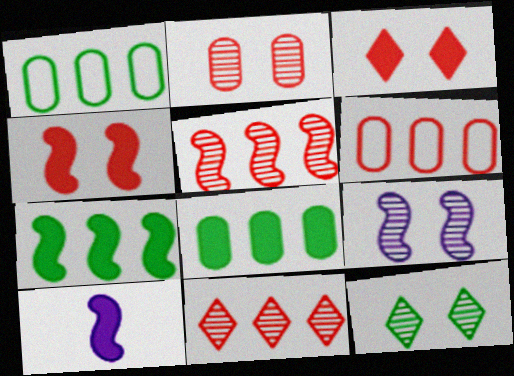[[2, 9, 12], 
[3, 8, 10], 
[4, 7, 10], 
[6, 10, 12]]